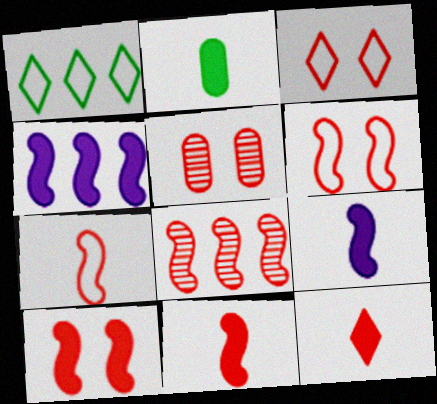[[1, 5, 9], 
[2, 9, 12], 
[3, 5, 10], 
[6, 8, 11], 
[7, 8, 10]]